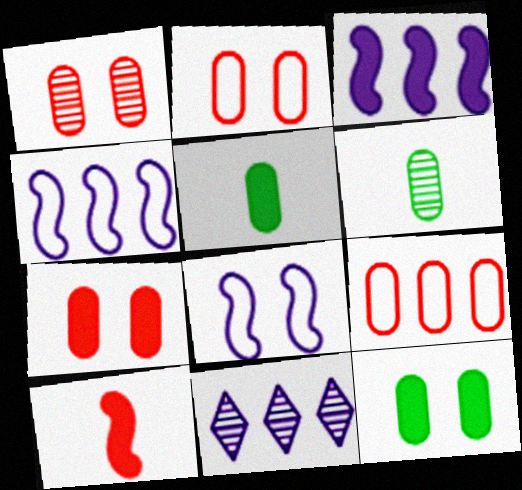[[1, 2, 7]]